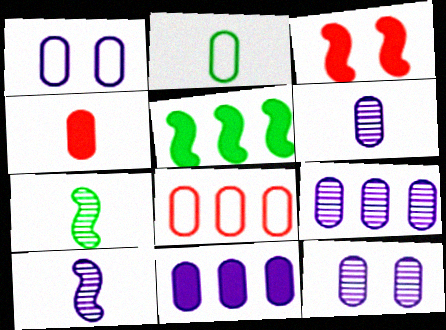[[1, 2, 8], 
[1, 6, 11], 
[2, 4, 6], 
[6, 9, 12]]